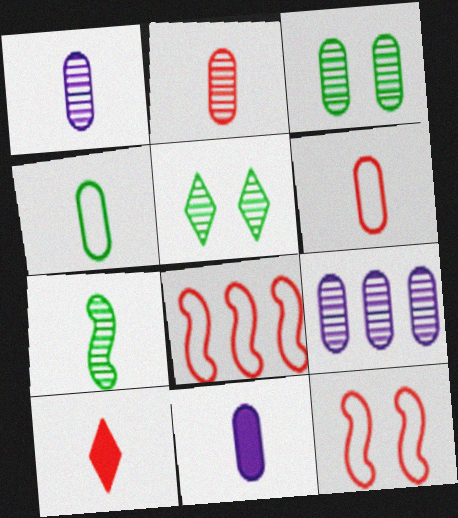[[2, 3, 9], 
[2, 4, 11], 
[5, 8, 11]]